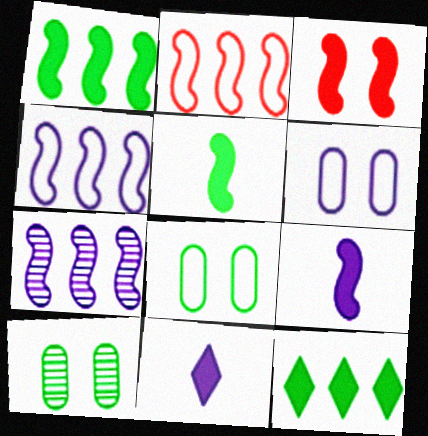[[1, 2, 7], 
[1, 3, 9], 
[2, 10, 11], 
[6, 7, 11]]